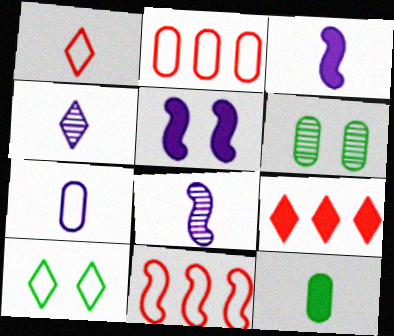[[1, 8, 12], 
[3, 4, 7], 
[4, 9, 10], 
[5, 9, 12], 
[7, 10, 11]]